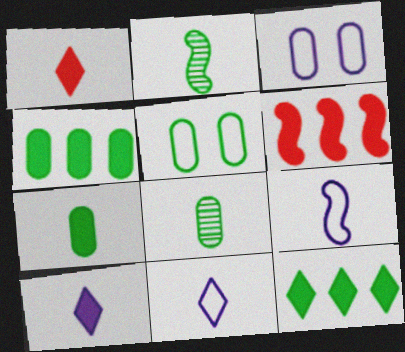[[1, 8, 9], 
[2, 5, 12], 
[4, 5, 8]]